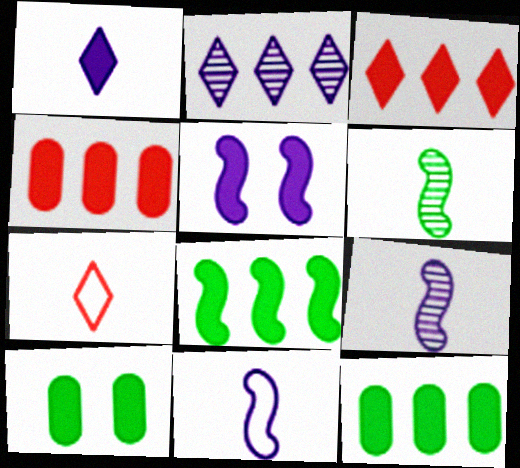[]